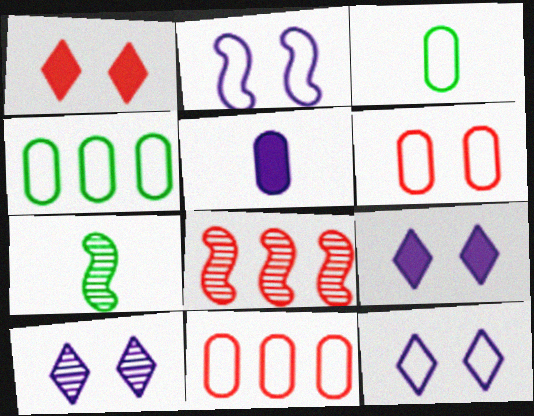[[3, 8, 9], 
[7, 9, 11], 
[9, 10, 12]]